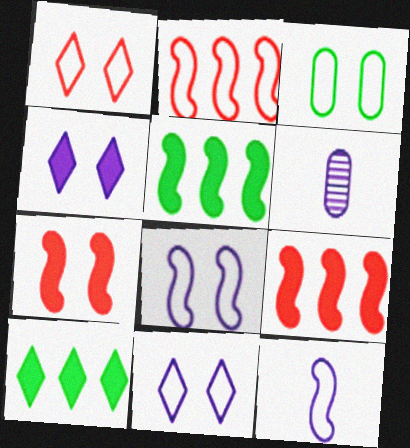[[1, 3, 8], 
[1, 5, 6]]